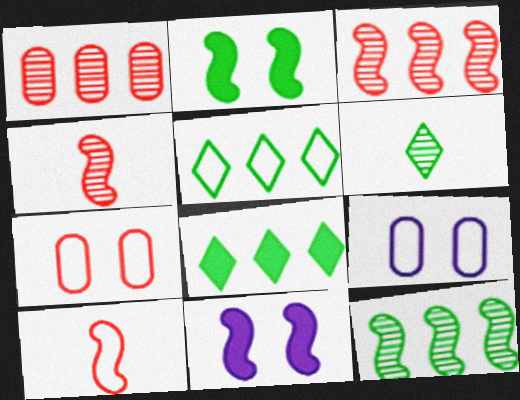[[4, 8, 9], 
[5, 9, 10], 
[10, 11, 12]]